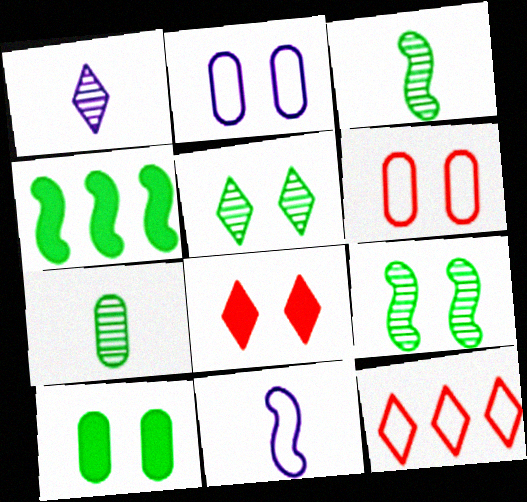[[1, 4, 6], 
[2, 8, 9]]